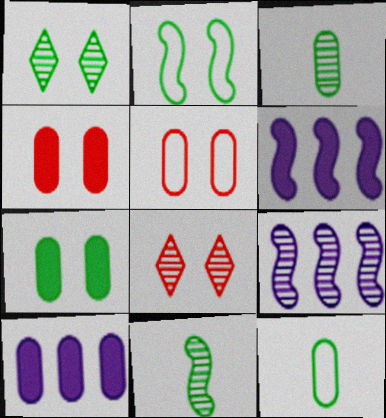[[1, 2, 7], 
[3, 5, 10], 
[3, 8, 9], 
[6, 8, 12]]